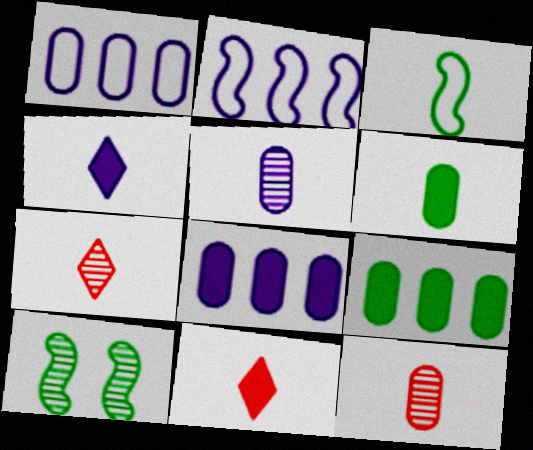[[1, 10, 11], 
[3, 4, 12], 
[3, 5, 11]]